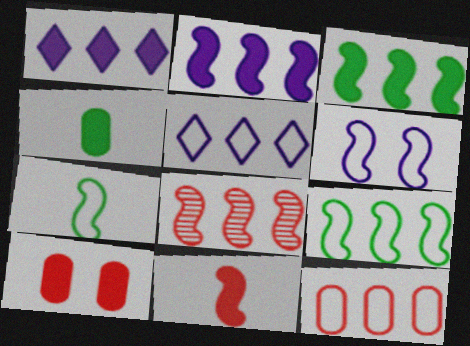[[2, 8, 9], 
[5, 9, 12]]